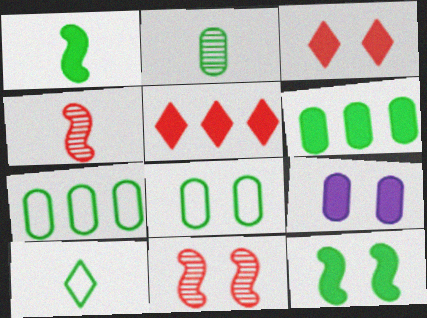[[1, 2, 10], 
[1, 5, 9], 
[2, 6, 8], 
[3, 9, 12]]